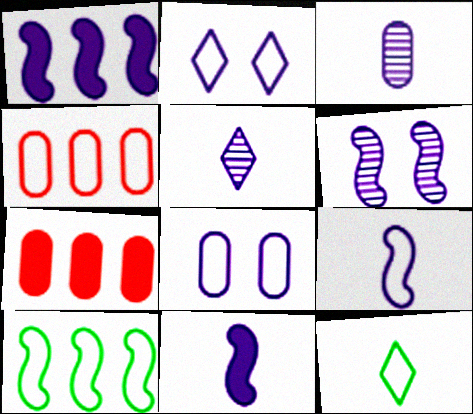[[1, 2, 3], 
[1, 5, 8], 
[1, 6, 9], 
[6, 7, 12]]